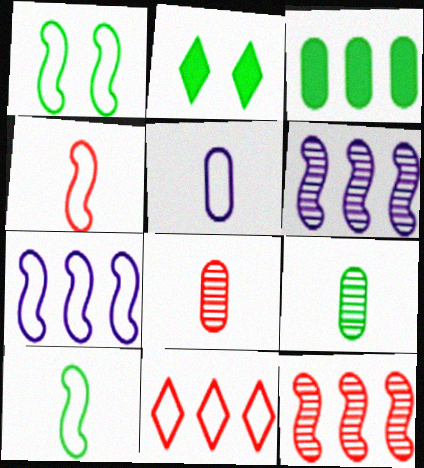[[1, 4, 7], 
[1, 5, 11], 
[2, 5, 12], 
[2, 7, 8], 
[3, 6, 11]]